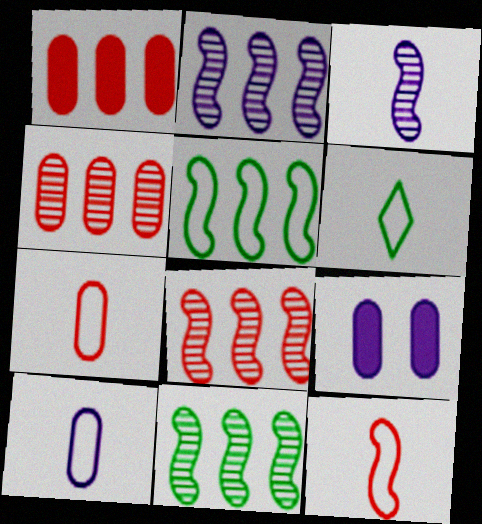[[2, 8, 11], 
[6, 8, 9], 
[6, 10, 12]]